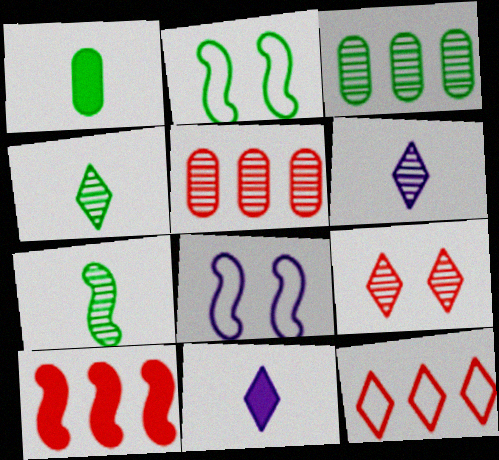[[2, 5, 11], 
[5, 10, 12], 
[7, 8, 10]]